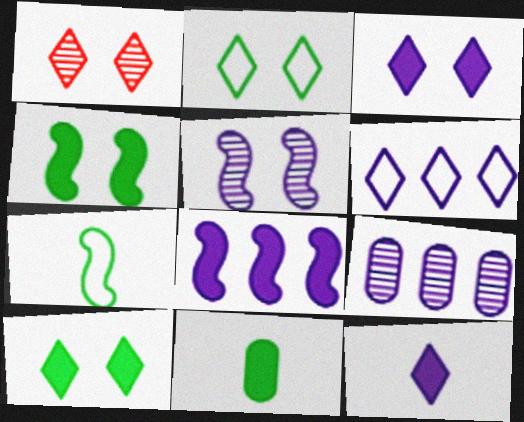[[1, 2, 3], 
[6, 8, 9]]